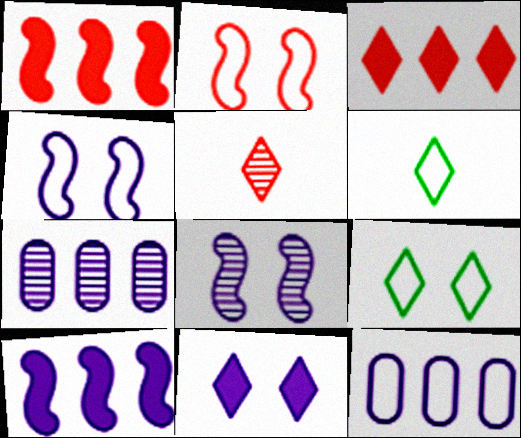[[2, 6, 12]]